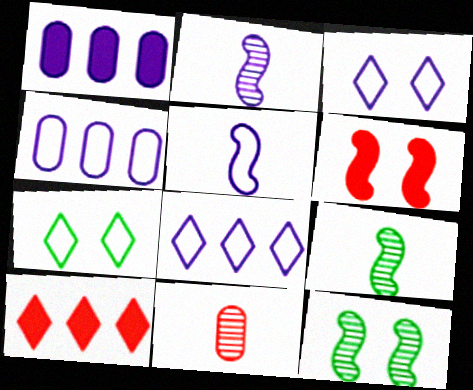[[1, 2, 3], 
[3, 4, 5]]